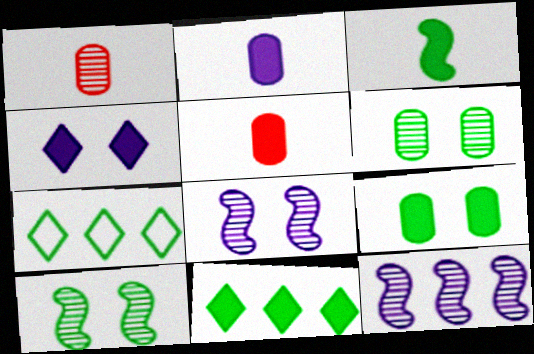[[3, 6, 7], 
[3, 9, 11], 
[5, 7, 8]]